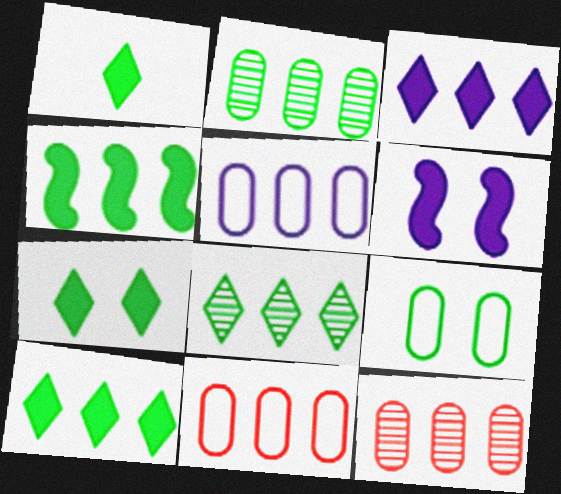[[1, 7, 10]]